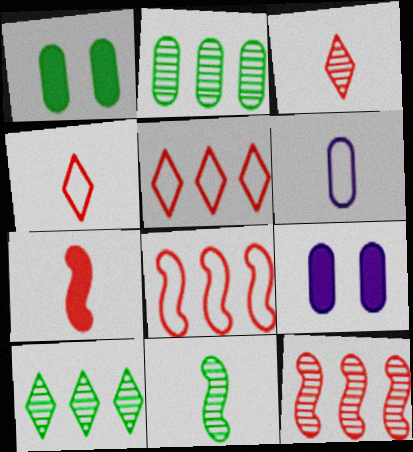[[5, 9, 11]]